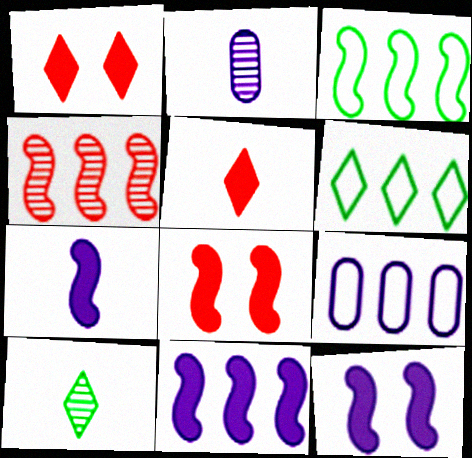[[1, 2, 3], 
[2, 6, 8], 
[3, 4, 11], 
[7, 11, 12], 
[8, 9, 10]]